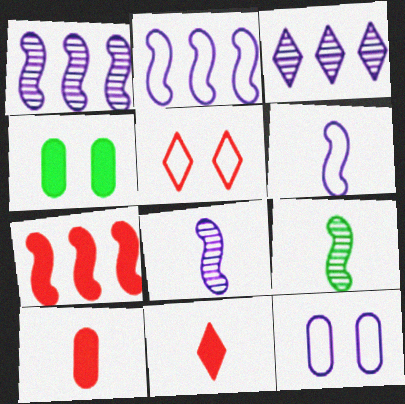[]